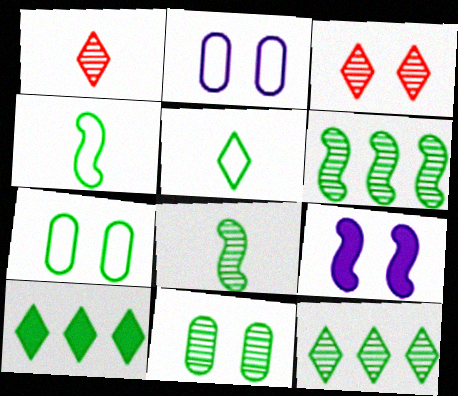[[3, 7, 9], 
[4, 10, 11], 
[7, 8, 10], 
[8, 11, 12]]